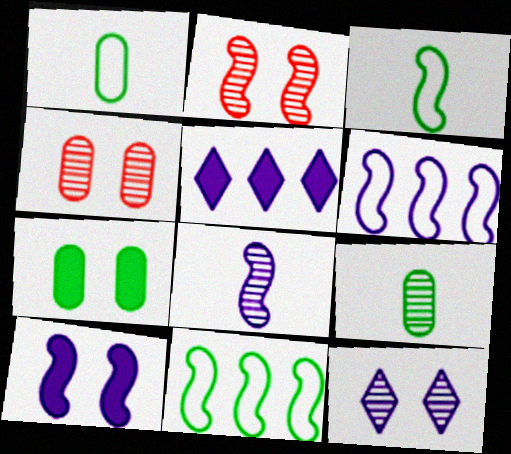[[1, 2, 5], 
[3, 4, 5], 
[6, 8, 10]]